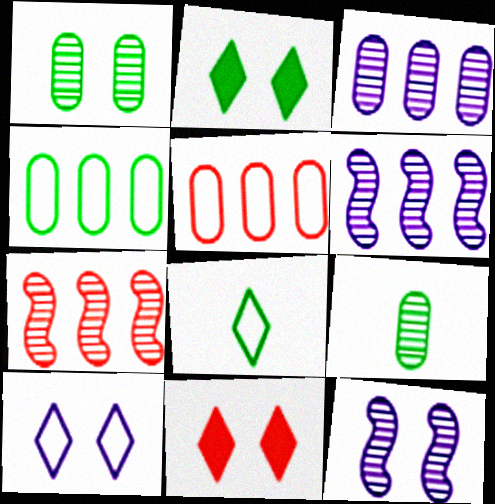[]